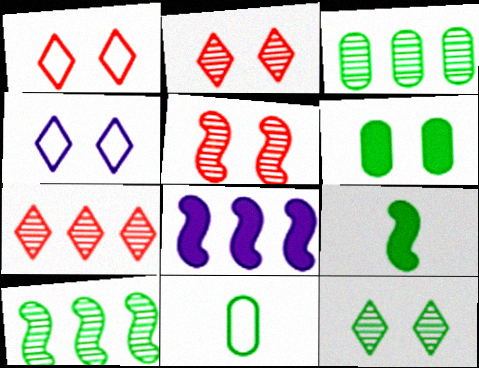[[2, 8, 11], 
[3, 6, 11], 
[4, 5, 6]]